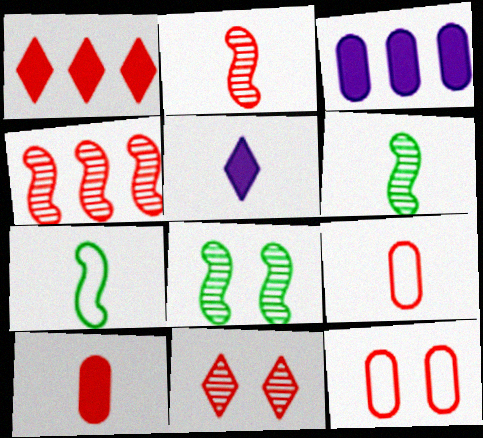[[1, 2, 12], 
[3, 7, 11], 
[5, 6, 9]]